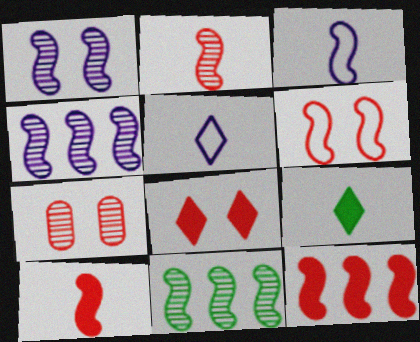[[1, 2, 11], 
[2, 6, 12], 
[6, 7, 8]]